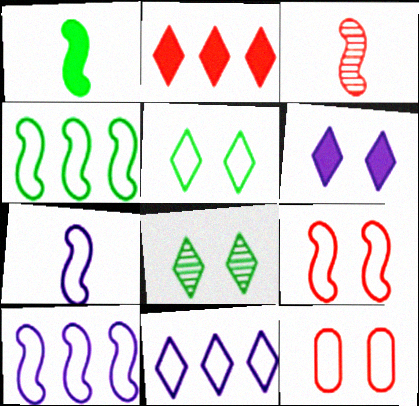[[1, 3, 7], 
[2, 3, 12], 
[4, 7, 9]]